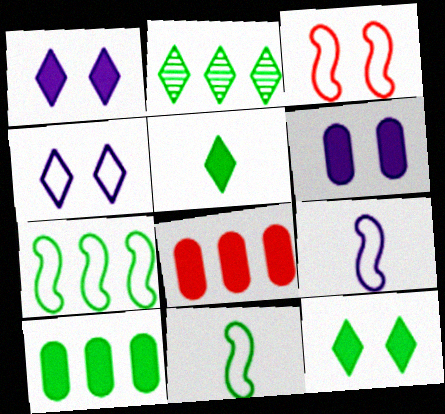[[2, 7, 10], 
[3, 7, 9]]